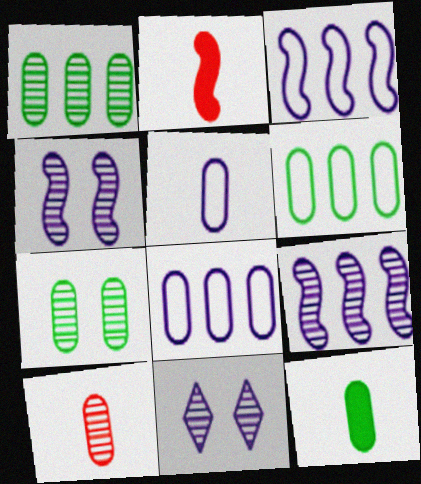[[2, 6, 11], 
[5, 10, 12], 
[6, 7, 12]]